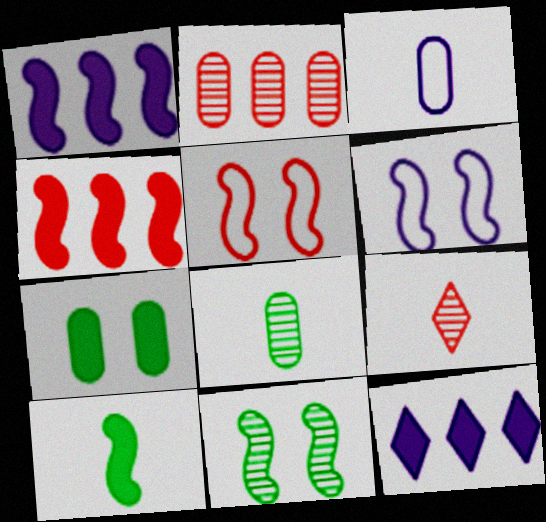[[2, 3, 7], 
[3, 9, 10], 
[5, 8, 12]]